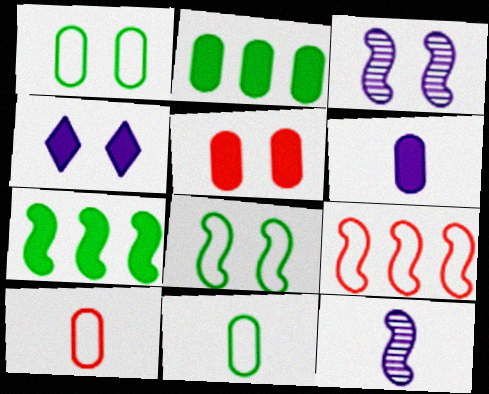[[2, 5, 6]]